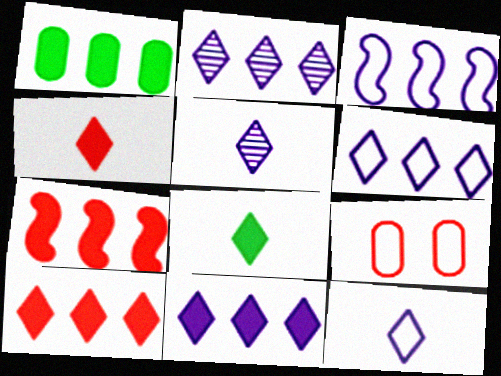[[1, 7, 11], 
[2, 6, 11]]